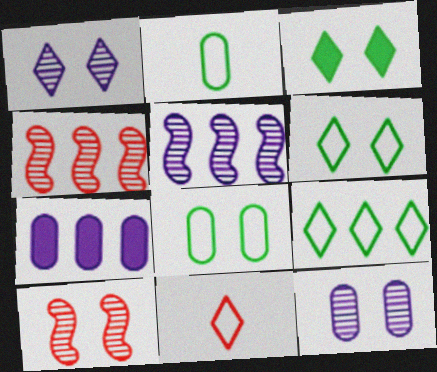[[4, 7, 9]]